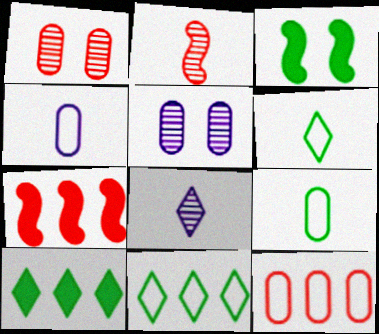[[3, 8, 12], 
[5, 6, 7]]